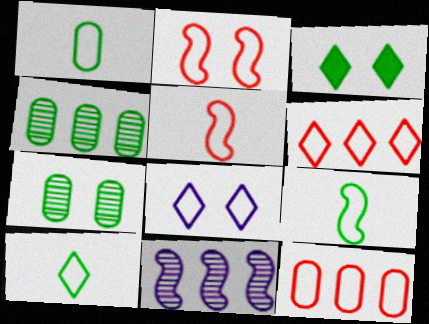[[1, 9, 10], 
[3, 4, 9], 
[6, 8, 10], 
[8, 9, 12]]